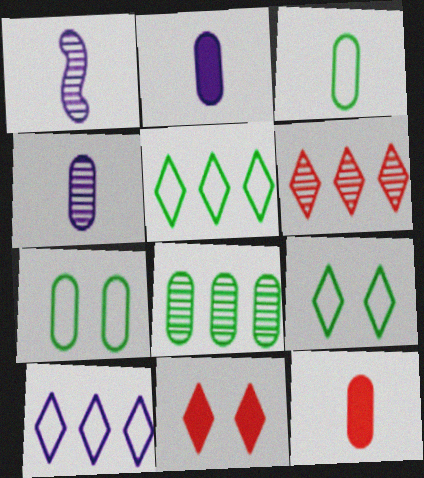[[3, 4, 12]]